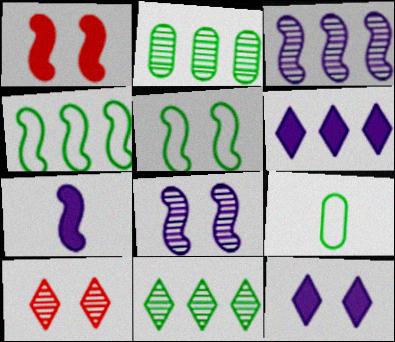[[1, 5, 8]]